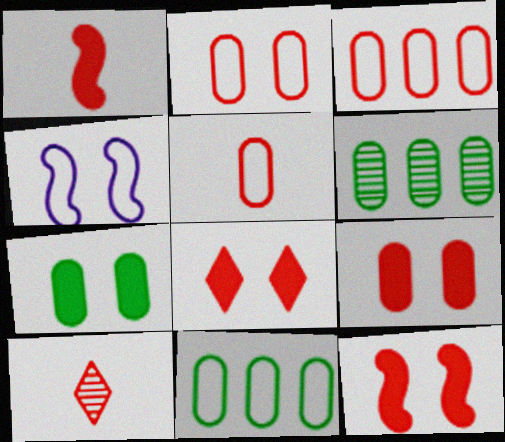[[1, 5, 10], 
[2, 3, 5], 
[3, 10, 12], 
[8, 9, 12]]